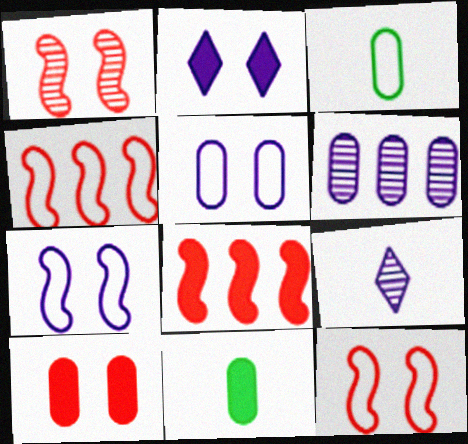[[2, 8, 11], 
[3, 6, 10]]